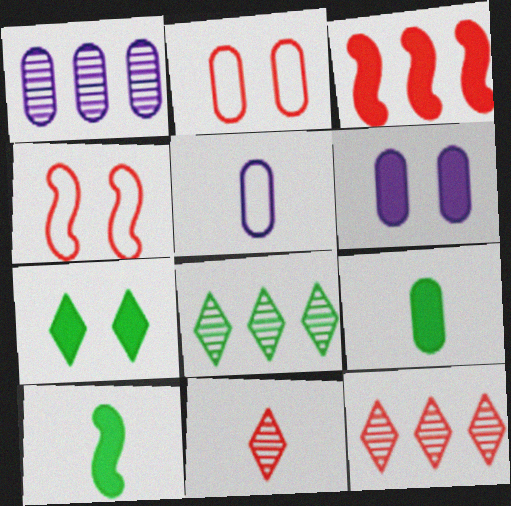[[1, 2, 9], 
[1, 5, 6], 
[2, 3, 11], 
[5, 10, 11]]